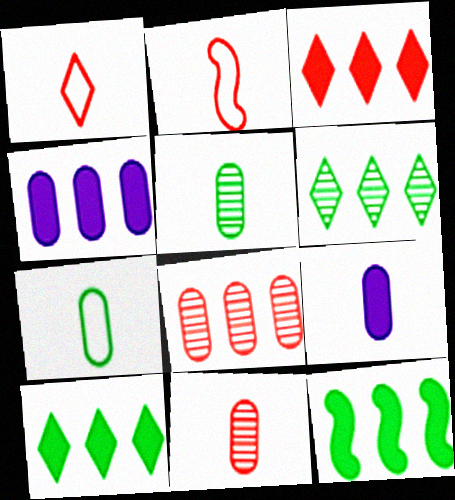[[3, 4, 12], 
[7, 9, 11]]